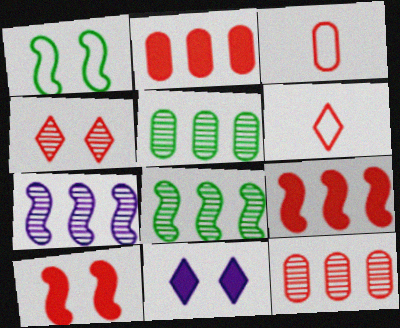[[3, 4, 9], 
[3, 8, 11], 
[6, 10, 12]]